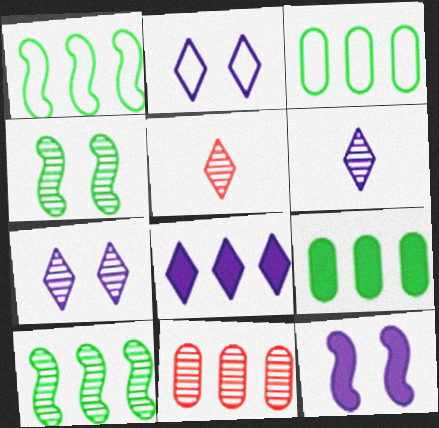[[1, 8, 11], 
[2, 6, 8], 
[3, 5, 12], 
[4, 6, 11]]